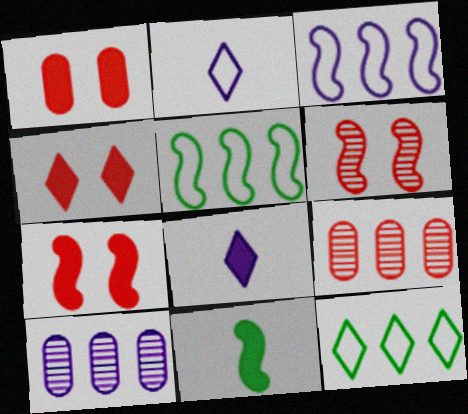[[1, 4, 7], 
[3, 6, 11]]